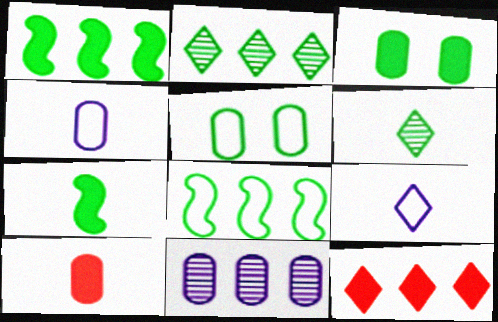[[1, 5, 6], 
[2, 5, 7], 
[3, 6, 8], 
[5, 10, 11], 
[8, 11, 12]]